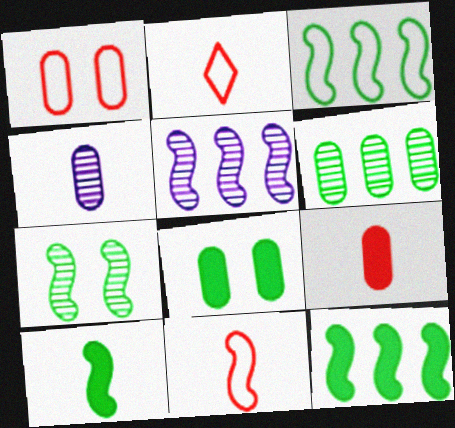[[2, 4, 10], 
[2, 5, 8], 
[3, 7, 10]]